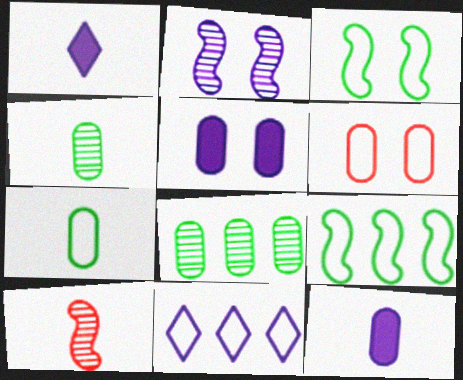[[1, 7, 10], 
[2, 11, 12], 
[6, 8, 12]]